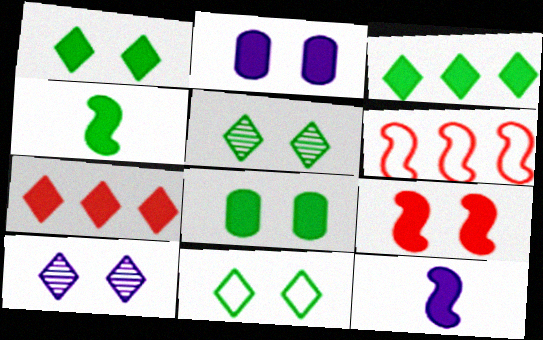[[1, 2, 9], 
[1, 5, 11], 
[2, 4, 7], 
[3, 4, 8], 
[7, 8, 12]]